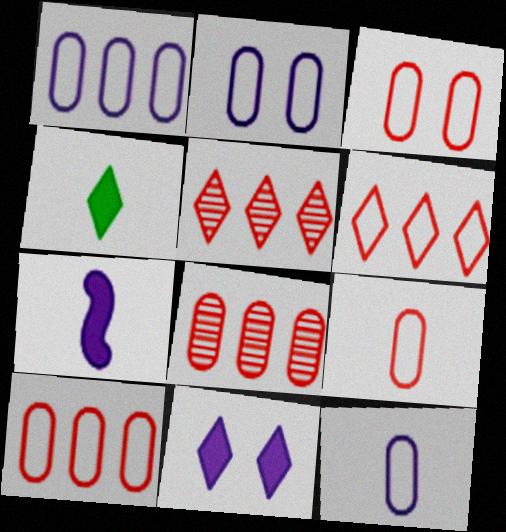[[1, 2, 12], 
[3, 9, 10]]